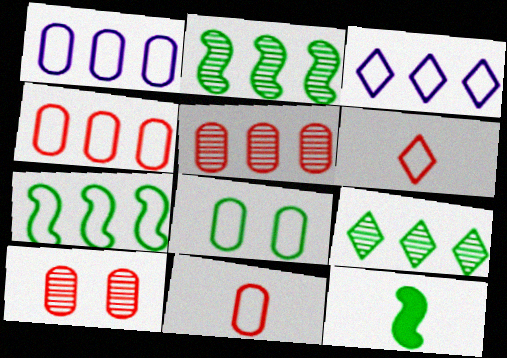[[1, 8, 11], 
[3, 4, 7], 
[3, 10, 12], 
[8, 9, 12]]